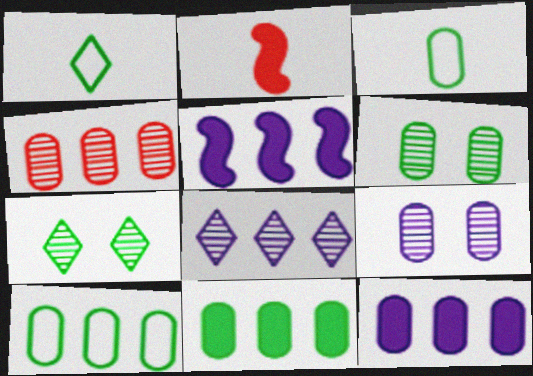[[3, 6, 11], 
[4, 10, 12]]